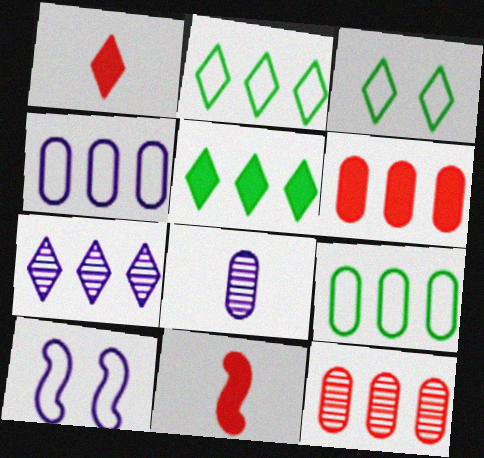[[1, 3, 7]]